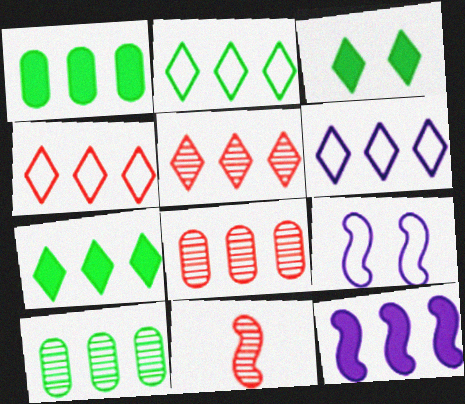[[2, 4, 6], 
[2, 8, 12], 
[4, 10, 12], 
[5, 6, 7]]